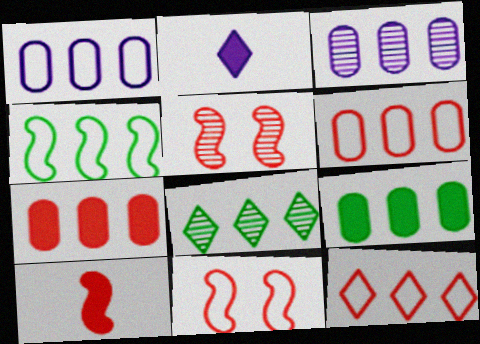[[1, 4, 12], 
[3, 6, 9], 
[4, 8, 9]]